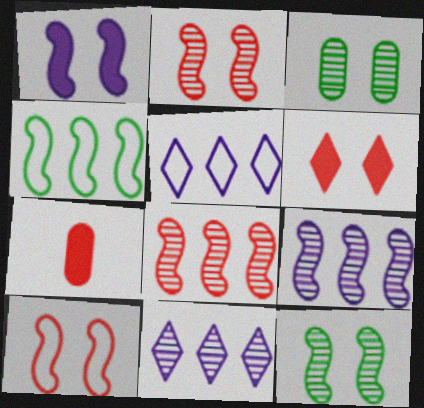[[1, 10, 12], 
[5, 7, 12]]